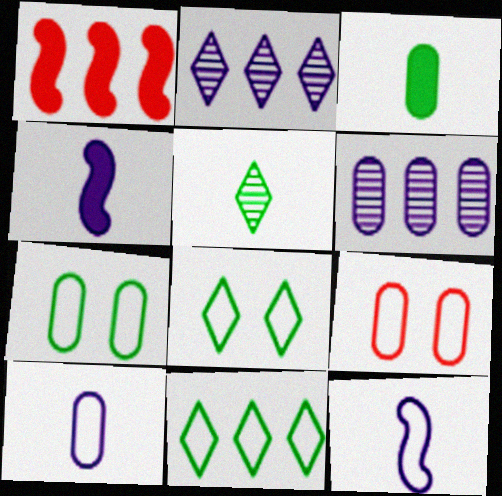[[1, 6, 11], 
[3, 6, 9], 
[9, 11, 12]]